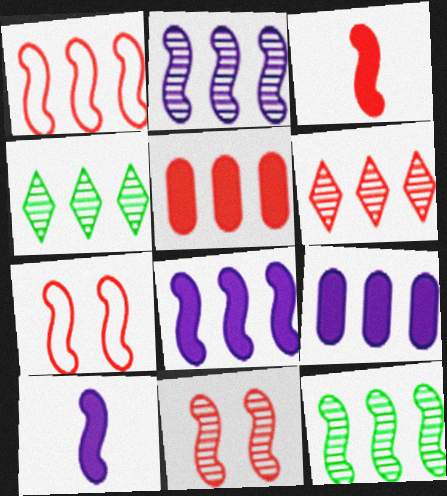[[1, 3, 11], 
[1, 4, 9], 
[1, 5, 6], 
[1, 8, 12], 
[7, 10, 12]]